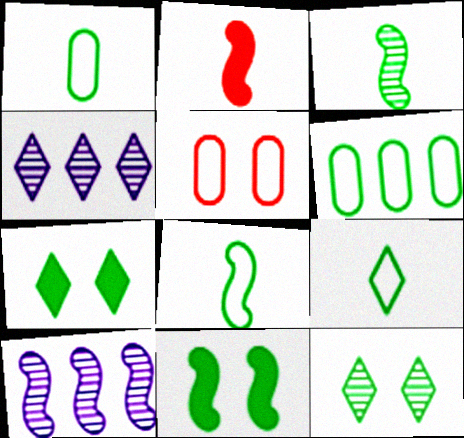[[1, 8, 9], 
[3, 6, 7]]